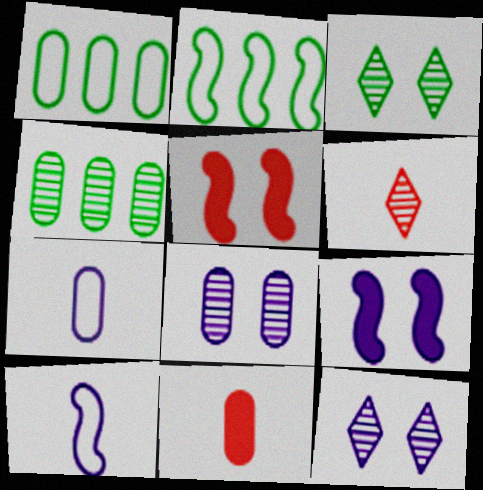[[1, 6, 9], 
[1, 8, 11], 
[2, 11, 12]]